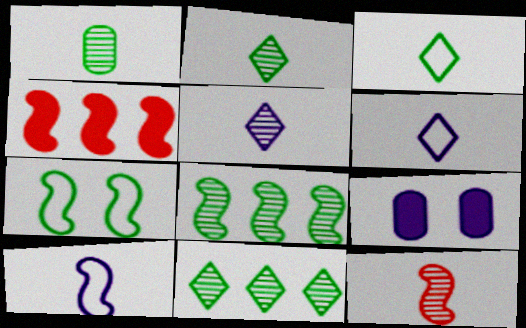[[1, 5, 12]]